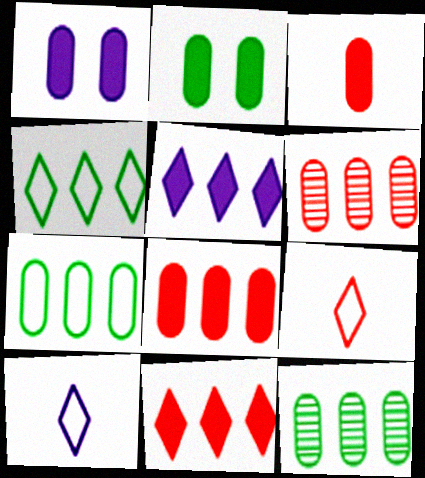[]